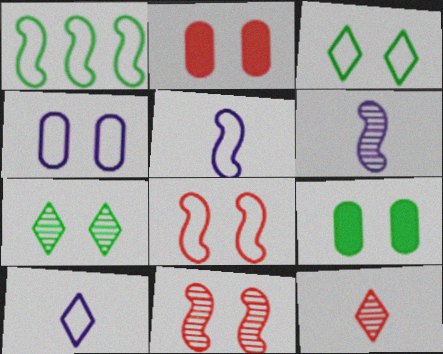[[1, 5, 8], 
[3, 4, 8]]